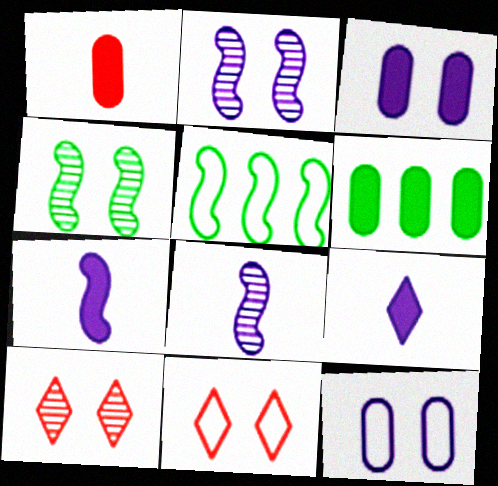[[1, 3, 6], 
[3, 4, 11], 
[6, 8, 11]]